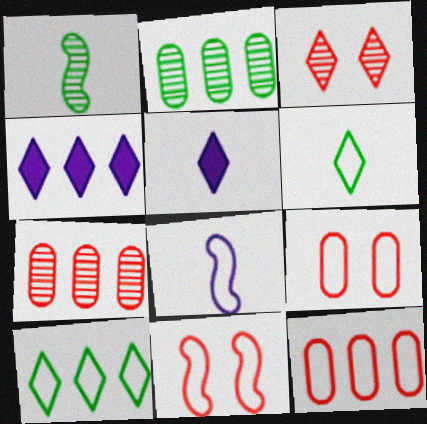[[1, 4, 9], 
[2, 5, 11], 
[3, 4, 6], 
[3, 5, 10], 
[8, 9, 10]]